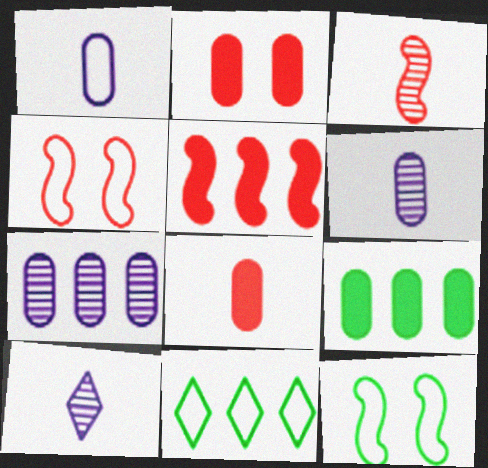[[1, 4, 11], 
[3, 4, 5], 
[4, 9, 10], 
[5, 7, 11]]